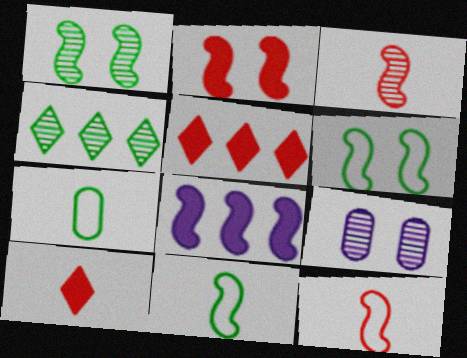[[1, 8, 12], 
[3, 4, 9], 
[3, 6, 8], 
[5, 9, 11]]